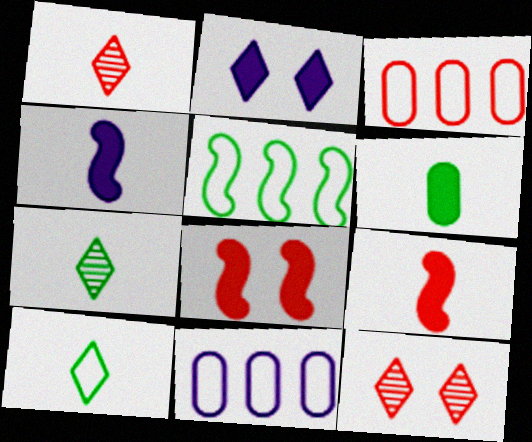[[1, 3, 8], 
[3, 9, 12], 
[7, 8, 11]]